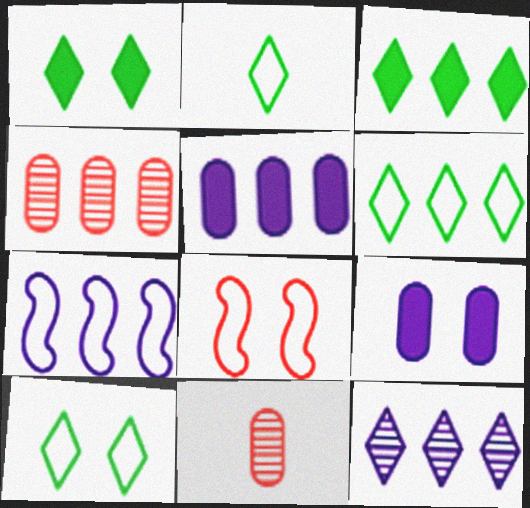[[1, 7, 11], 
[2, 6, 10], 
[3, 4, 7], 
[5, 7, 12]]